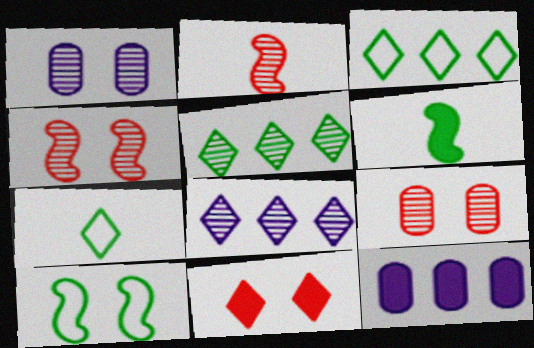[[1, 2, 5], 
[1, 10, 11], 
[4, 7, 12], 
[6, 11, 12], 
[7, 8, 11]]